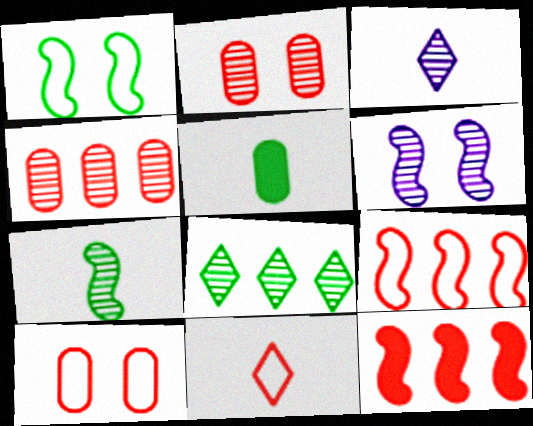[[1, 5, 8], 
[2, 11, 12], 
[9, 10, 11]]